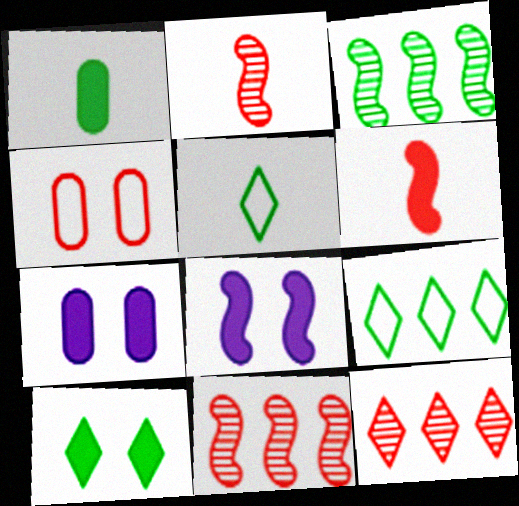[[2, 7, 9], 
[4, 6, 12], 
[5, 7, 11]]